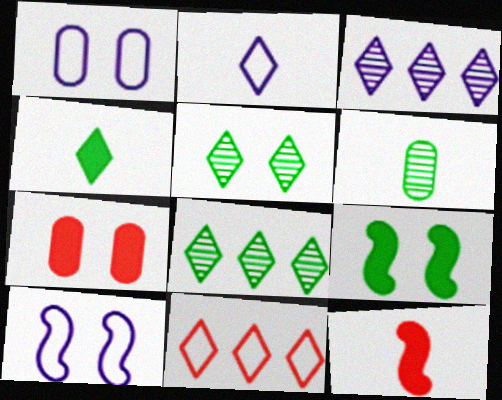[[1, 8, 12], 
[2, 6, 12], 
[5, 7, 10]]